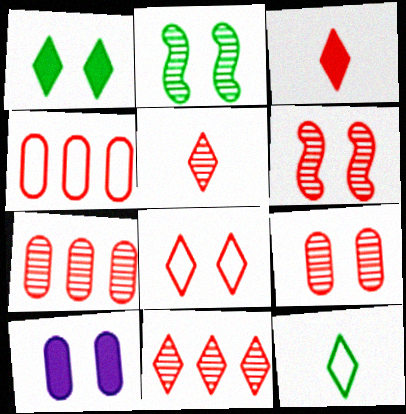[[2, 8, 10], 
[3, 4, 6], 
[3, 8, 11], 
[5, 6, 7]]